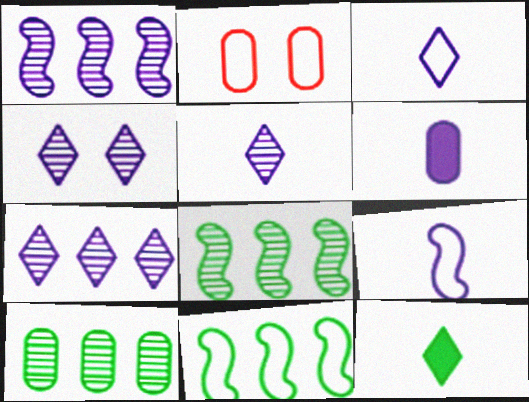[[1, 2, 12], 
[2, 3, 11], 
[2, 6, 10], 
[4, 5, 7], 
[5, 6, 9]]